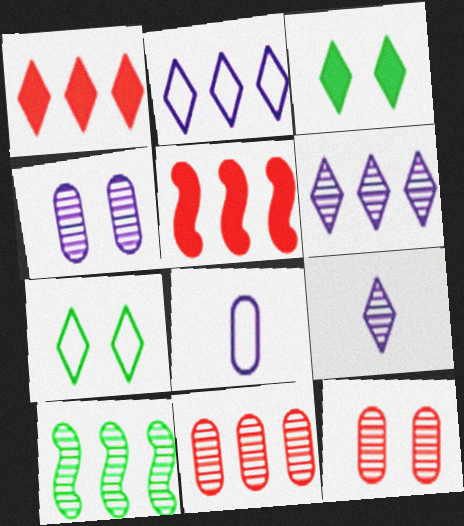[[1, 7, 9], 
[6, 10, 11], 
[9, 10, 12]]